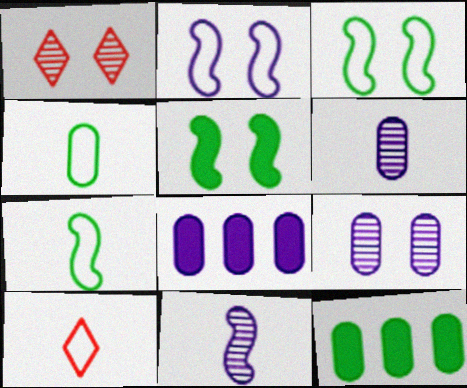[[1, 7, 8]]